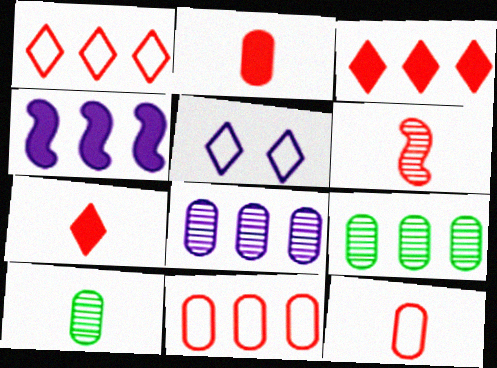[[1, 4, 9], 
[6, 7, 12]]